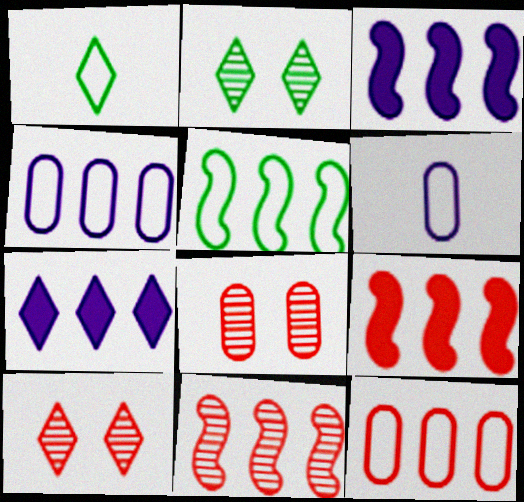[[1, 3, 8], 
[1, 7, 10], 
[2, 6, 9], 
[3, 5, 11]]